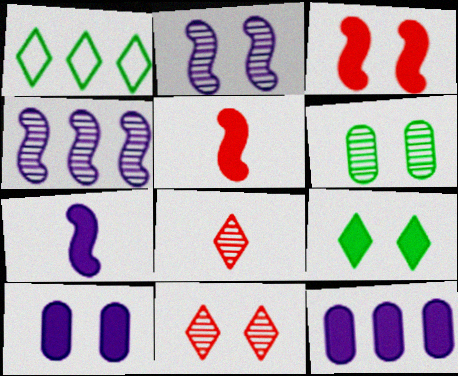[[2, 6, 11], 
[3, 9, 10], 
[4, 6, 8], 
[5, 9, 12]]